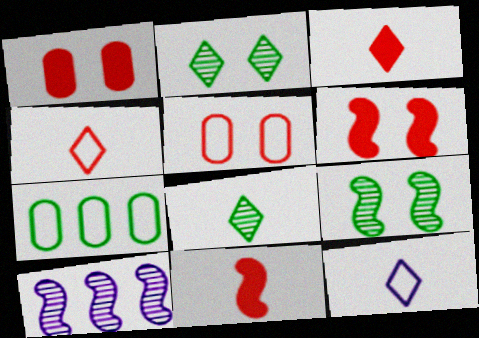[[3, 8, 12]]